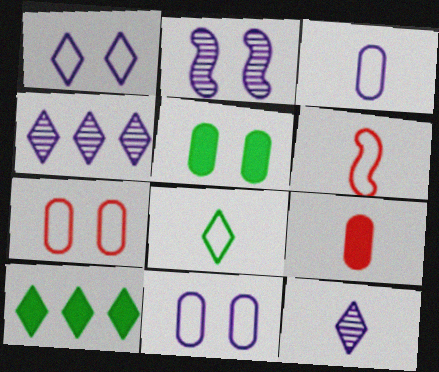[[3, 6, 8], 
[4, 5, 6]]